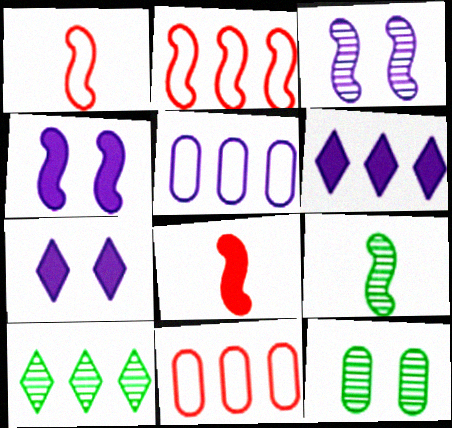[[1, 6, 12], 
[2, 4, 9], 
[7, 9, 11], 
[9, 10, 12]]